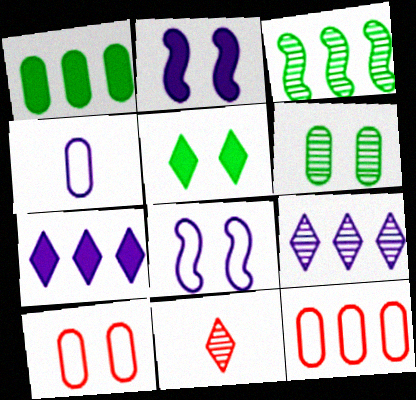[[1, 8, 11], 
[2, 4, 9], 
[3, 7, 12]]